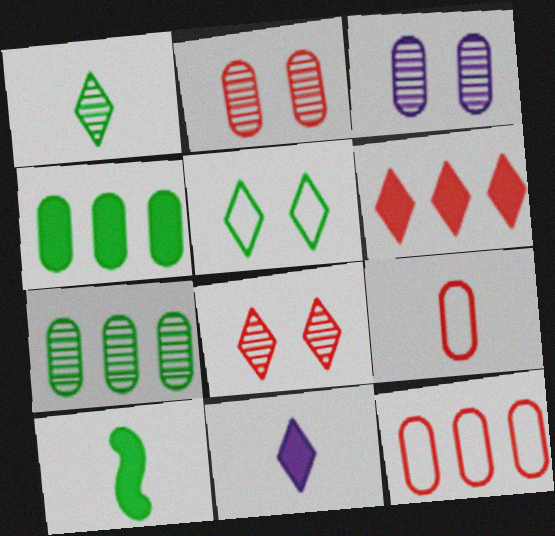[[3, 4, 9], 
[5, 7, 10]]